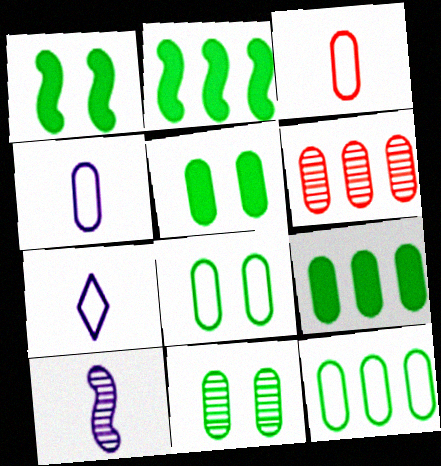[[1, 6, 7], 
[4, 5, 6], 
[5, 8, 11]]